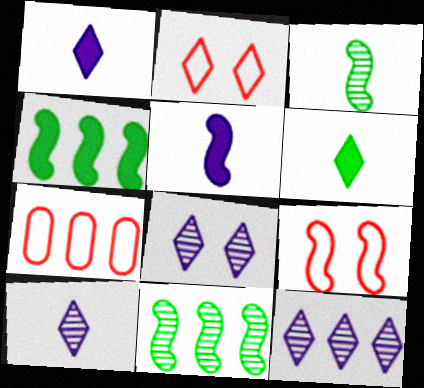[[2, 6, 12], 
[4, 7, 12], 
[5, 9, 11], 
[8, 10, 12]]